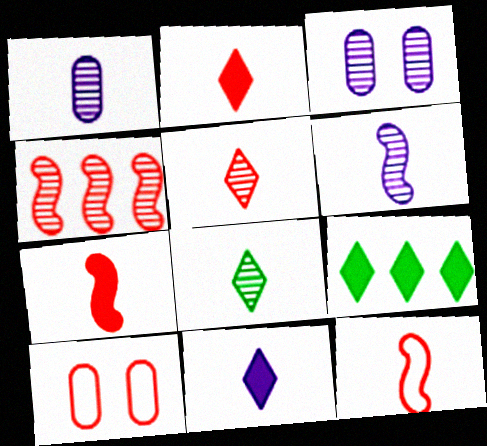[[2, 4, 10], 
[3, 4, 8], 
[3, 9, 12], 
[6, 9, 10]]